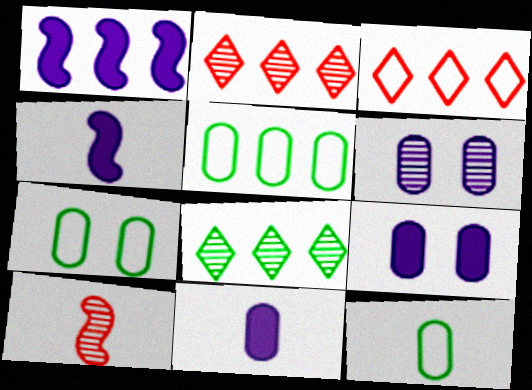[[1, 2, 5], 
[2, 4, 7], 
[5, 7, 12], 
[6, 8, 10]]